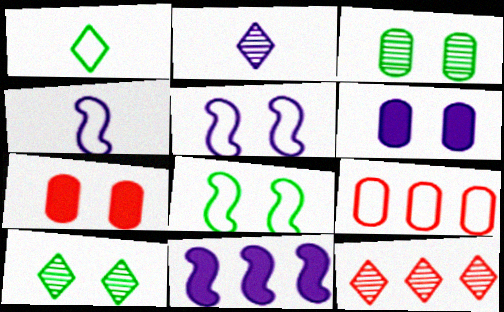[[1, 5, 9], 
[2, 10, 12], 
[5, 7, 10]]